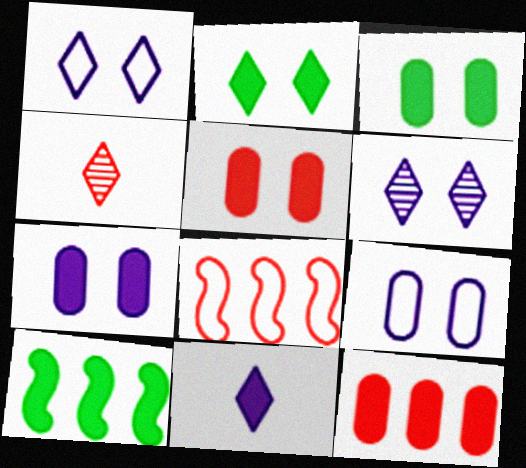[[3, 5, 7], 
[4, 5, 8], 
[4, 9, 10], 
[5, 10, 11]]